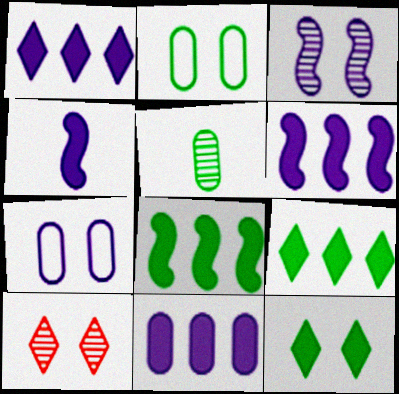[[1, 6, 11]]